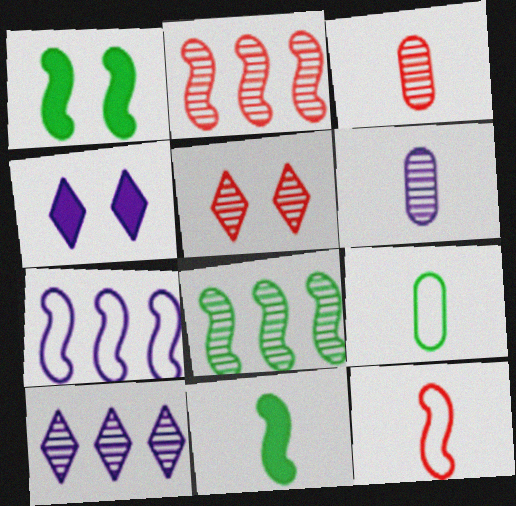[[2, 3, 5], 
[2, 4, 9], 
[4, 6, 7], 
[5, 6, 8]]